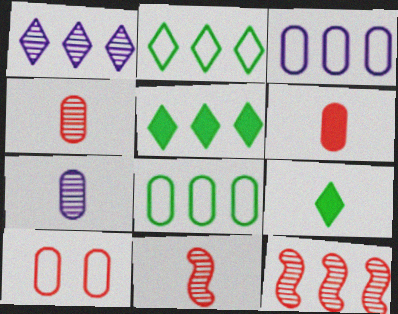[[3, 5, 12]]